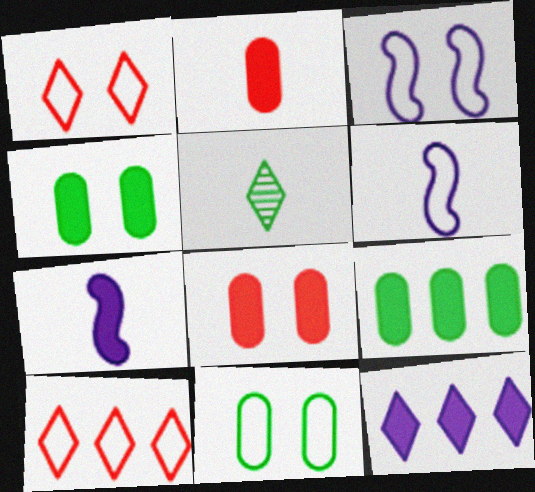[[1, 3, 11], 
[1, 5, 12], 
[2, 5, 6], 
[6, 10, 11]]